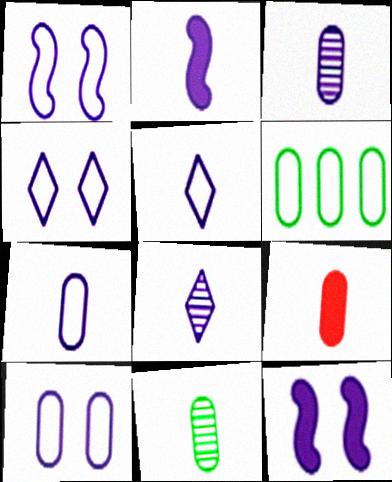[[1, 4, 10], 
[2, 3, 5], 
[2, 7, 8], 
[7, 9, 11]]